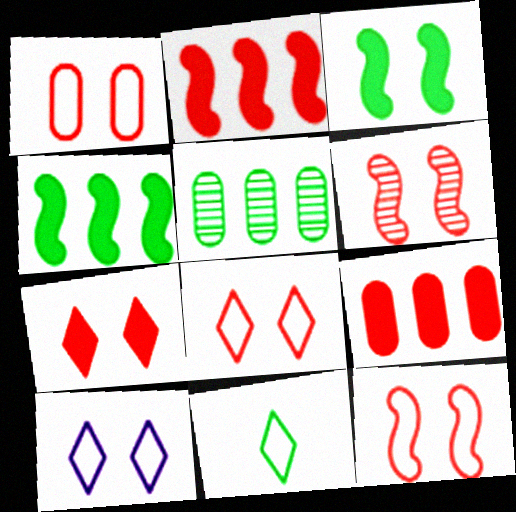[[1, 6, 7], 
[1, 8, 12], 
[3, 5, 11]]